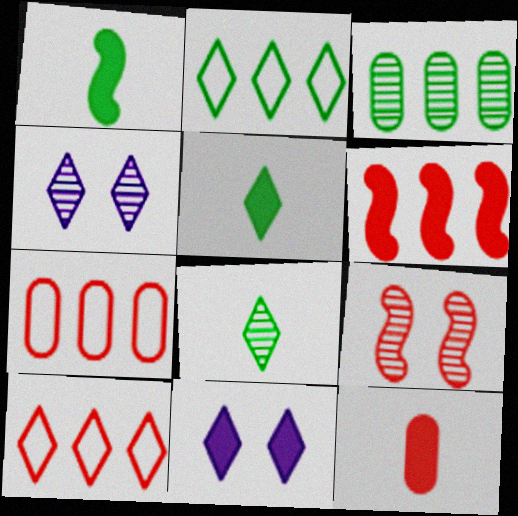[[1, 4, 7], 
[4, 5, 10], 
[8, 10, 11], 
[9, 10, 12]]